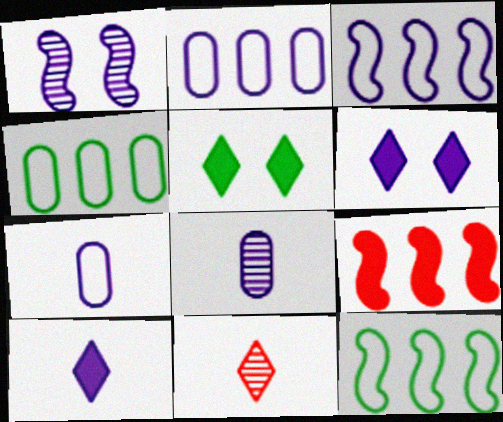[[1, 2, 10], 
[3, 6, 8]]